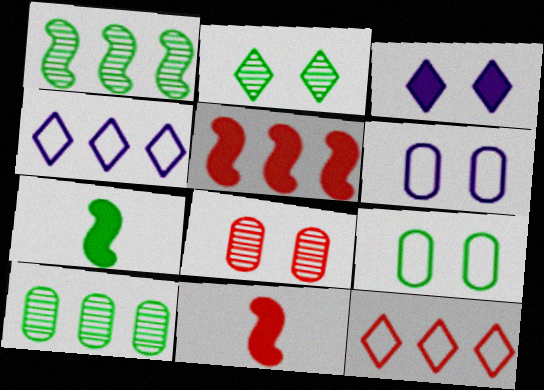[[4, 5, 10], 
[4, 7, 8], 
[8, 11, 12]]